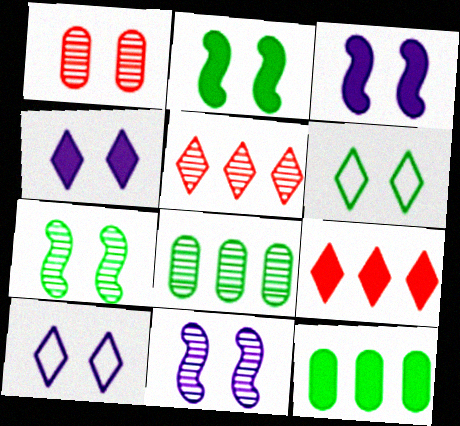[[1, 2, 10], 
[1, 3, 6]]